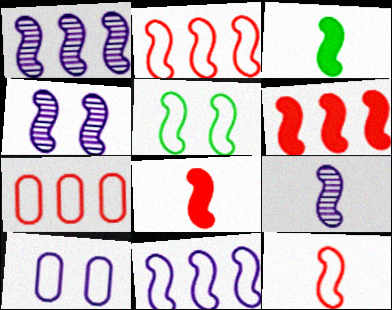[[1, 4, 9], 
[1, 5, 8], 
[2, 3, 4], 
[3, 9, 12], 
[5, 6, 9], 
[5, 11, 12]]